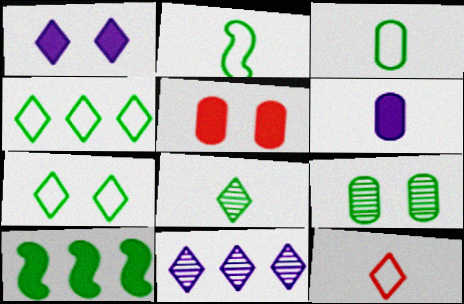[[2, 5, 11]]